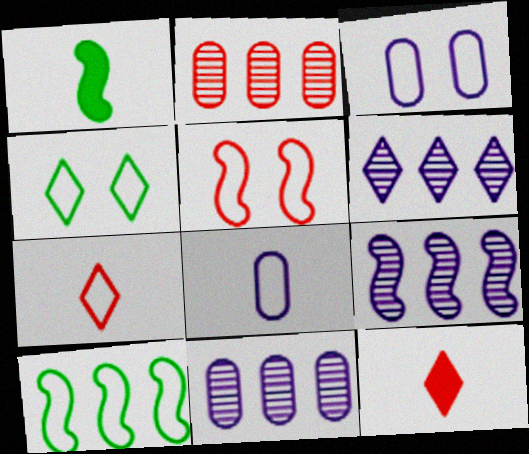[[1, 5, 9], 
[2, 5, 12], 
[3, 4, 5], 
[3, 7, 10], 
[4, 6, 12], 
[6, 9, 11]]